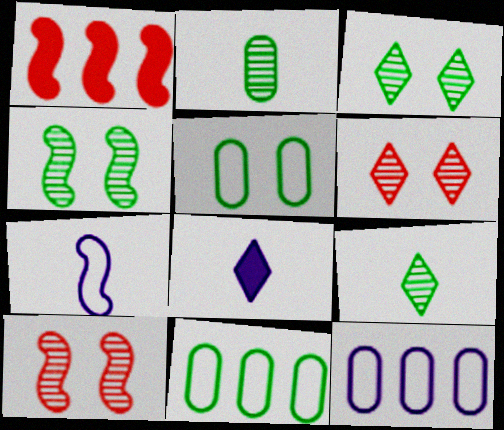[[1, 4, 7], 
[8, 10, 11]]